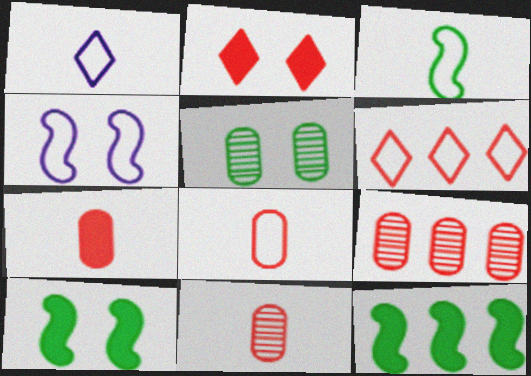[[1, 3, 8], 
[1, 9, 10], 
[2, 4, 5], 
[7, 8, 11]]